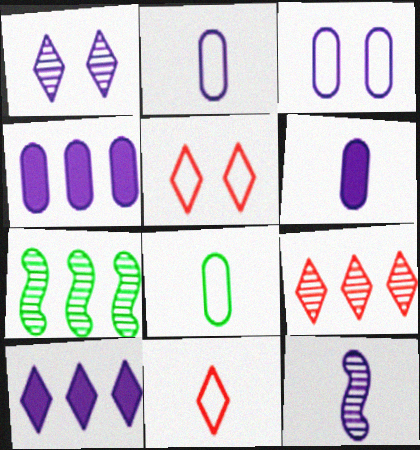[[3, 10, 12], 
[5, 6, 7]]